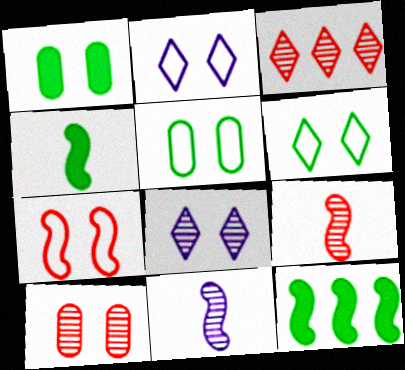[[1, 7, 8], 
[2, 5, 7], 
[3, 9, 10], 
[7, 11, 12]]